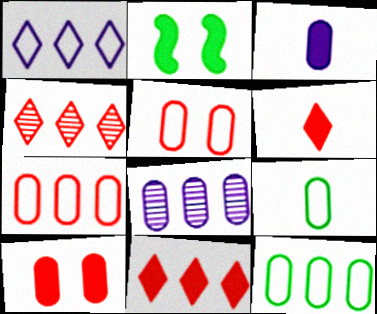[[2, 3, 11], 
[8, 9, 10]]